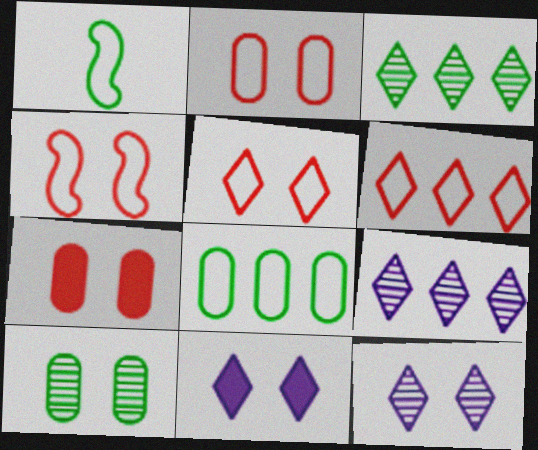[[1, 7, 9], 
[2, 4, 5], 
[4, 10, 11]]